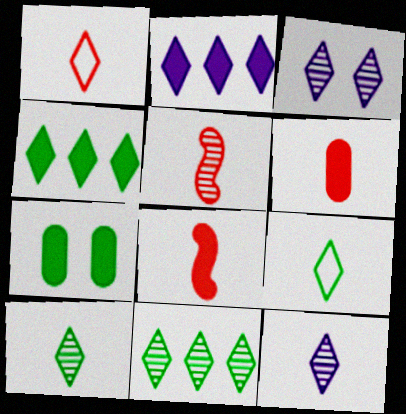[[1, 3, 4], 
[1, 5, 6], 
[2, 7, 8]]